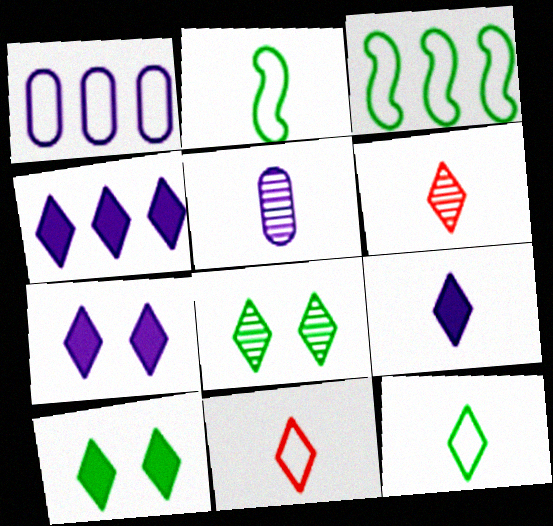[[4, 7, 9], 
[4, 8, 11], 
[6, 9, 12]]